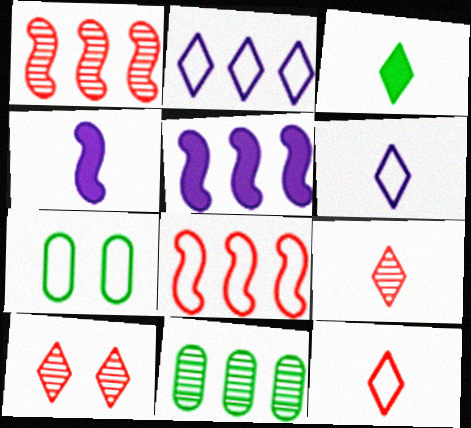[[2, 3, 10], 
[3, 6, 9], 
[5, 7, 9], 
[6, 7, 8]]